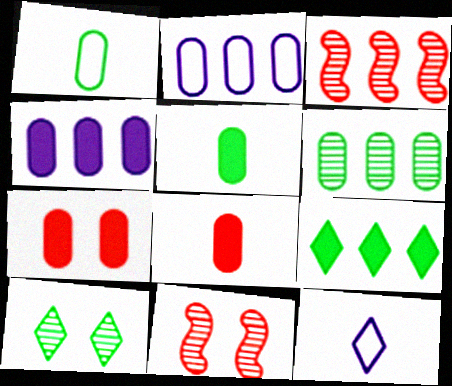[[2, 3, 9], 
[4, 5, 7]]